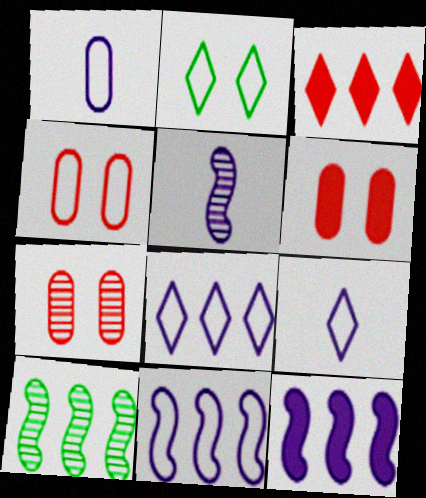[[4, 6, 7], 
[6, 9, 10]]